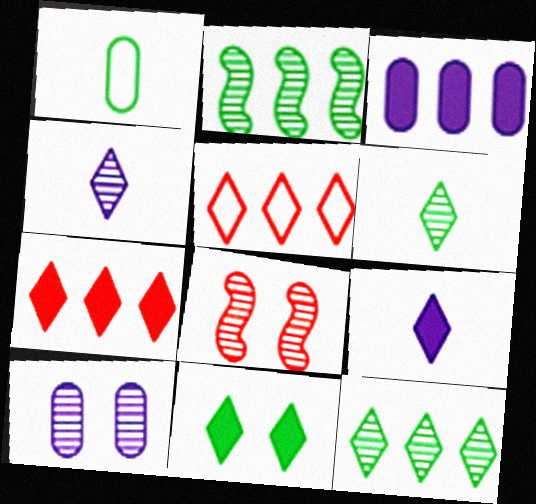[[1, 2, 11], 
[2, 3, 5], 
[4, 5, 11], 
[7, 9, 11]]